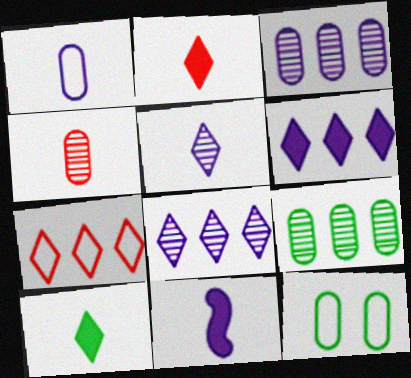[[1, 5, 11]]